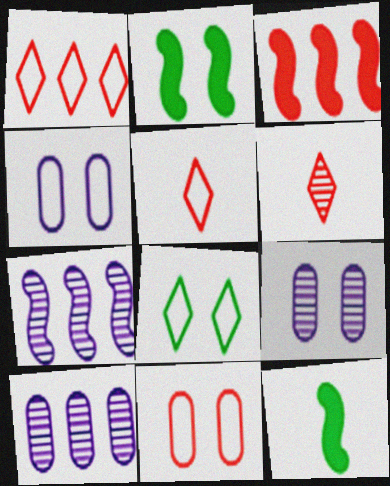[[1, 9, 12], 
[2, 5, 10], 
[3, 6, 11]]